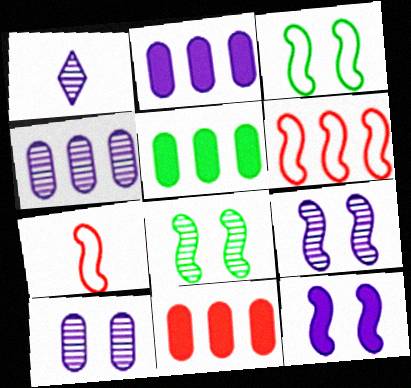[[1, 3, 11], 
[1, 4, 9], 
[2, 5, 11]]